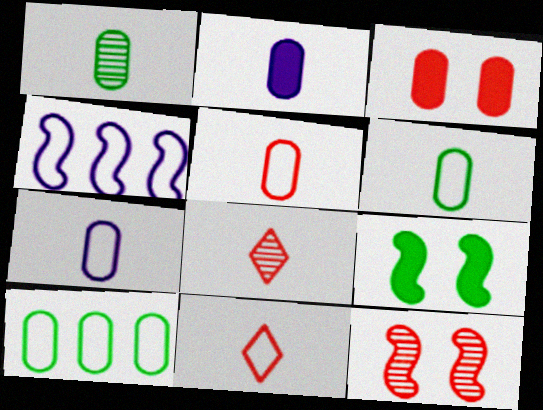[[1, 2, 5], 
[5, 6, 7]]